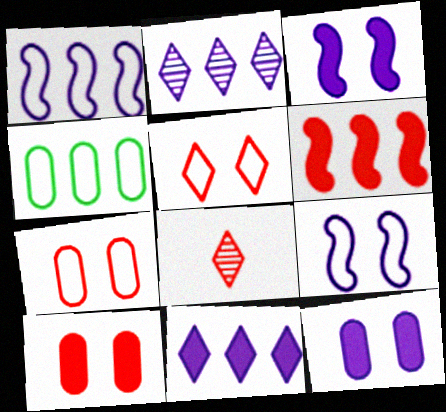[[2, 4, 6], 
[3, 4, 8], 
[6, 7, 8]]